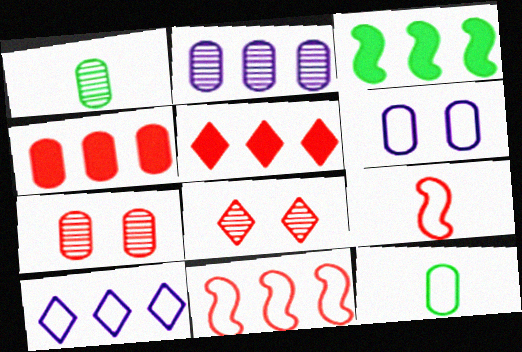[[1, 2, 7], 
[1, 4, 6], 
[4, 8, 9], 
[5, 7, 9]]